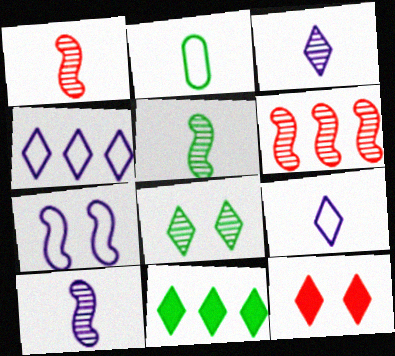[[1, 5, 10]]